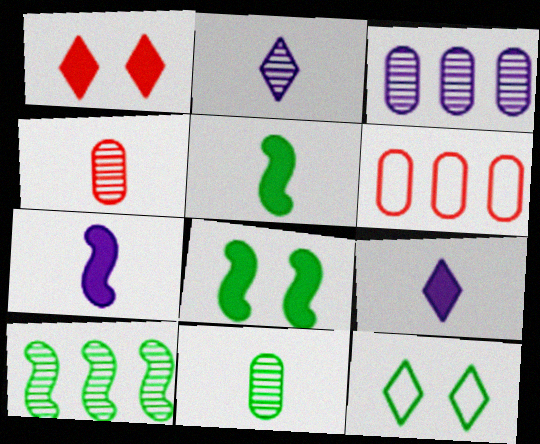[[2, 6, 8]]